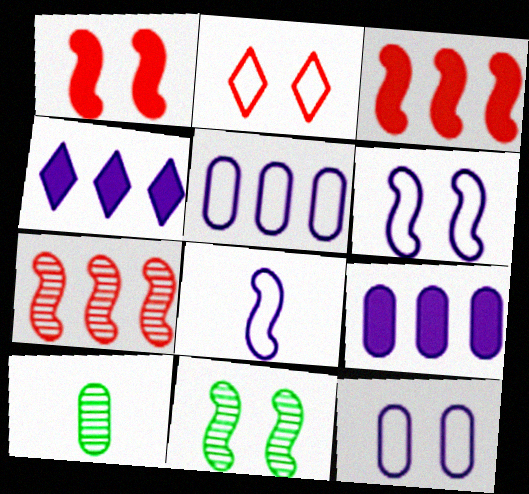[[1, 6, 11], 
[3, 8, 11]]